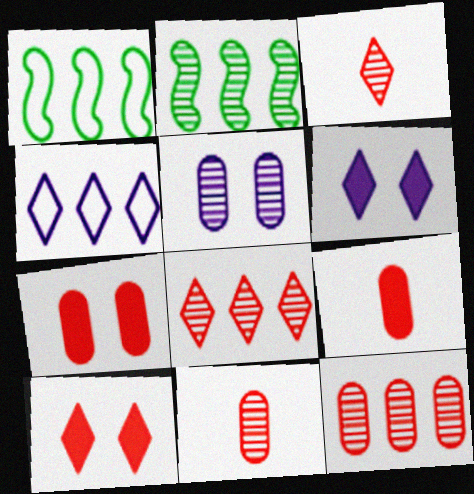[[1, 6, 11], 
[2, 3, 5]]